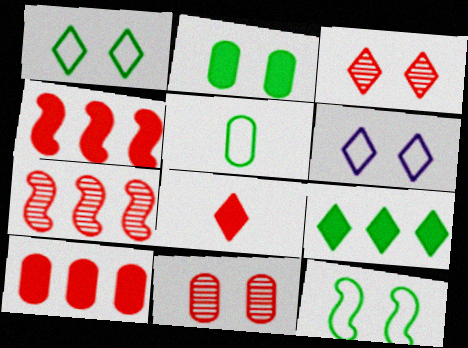[]